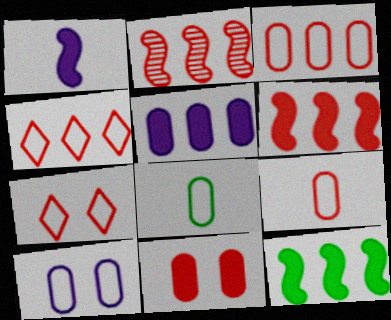[[3, 8, 10]]